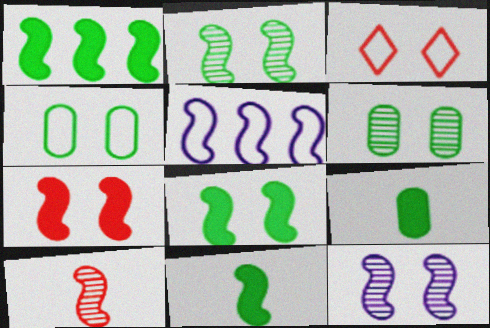[[1, 8, 11], 
[5, 8, 10]]